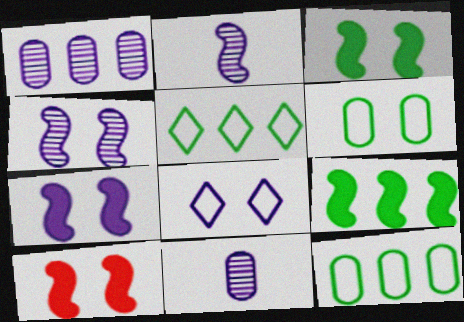[[3, 7, 10], 
[5, 10, 11]]